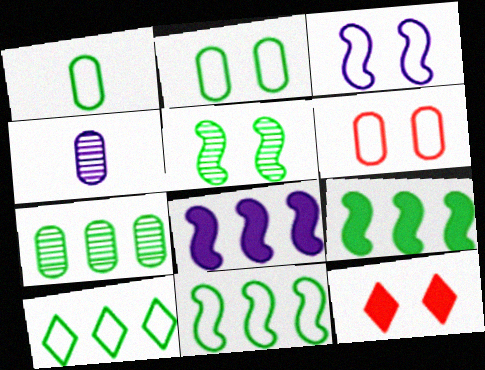[[4, 11, 12], 
[7, 9, 10]]